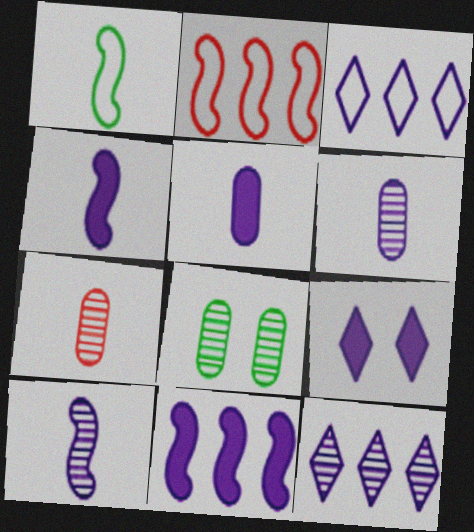[[5, 9, 11]]